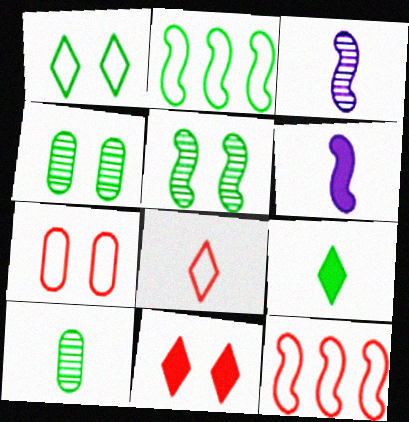[[2, 4, 9], 
[5, 6, 12], 
[6, 8, 10], 
[7, 8, 12]]